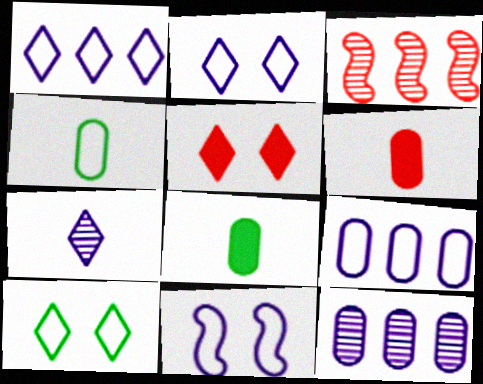[[2, 3, 8]]